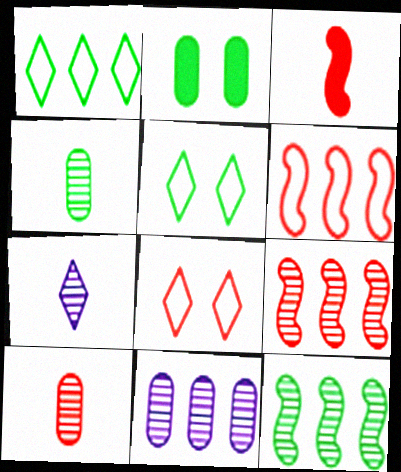[[2, 6, 7], 
[3, 5, 11]]